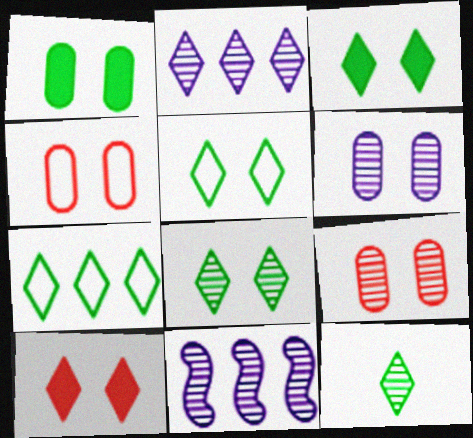[[1, 4, 6], 
[3, 5, 8], 
[3, 7, 12], 
[9, 11, 12]]